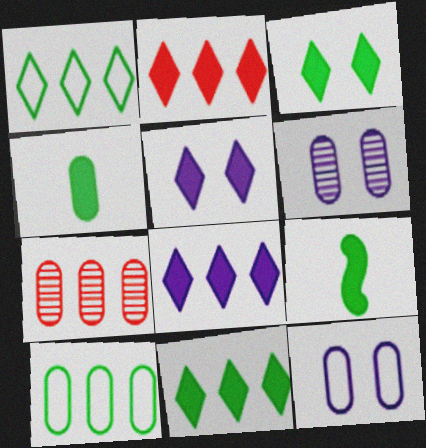[[2, 8, 11], 
[4, 7, 12]]